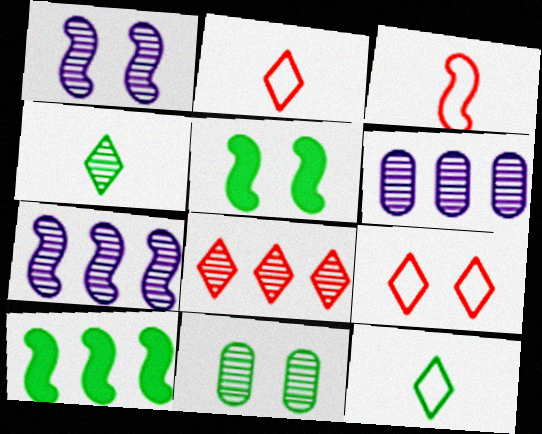[[1, 3, 10], 
[2, 5, 6], 
[3, 5, 7], 
[10, 11, 12]]